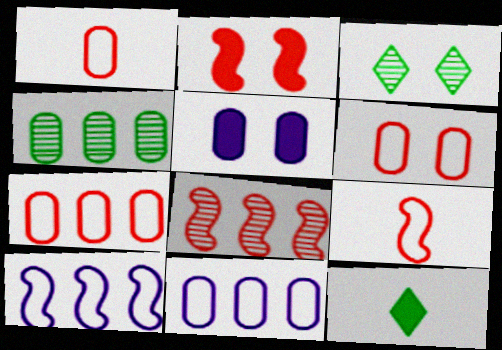[[1, 4, 5], 
[1, 6, 7], 
[2, 8, 9]]